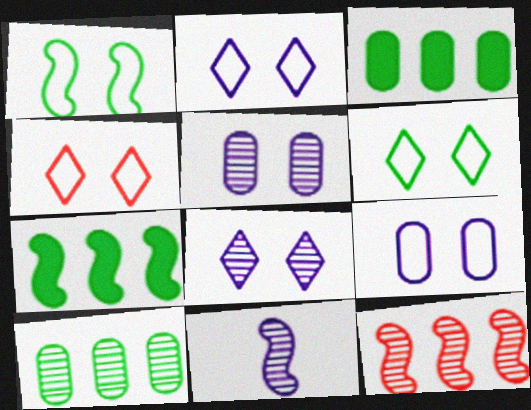[[1, 4, 9], 
[2, 4, 6], 
[3, 4, 11]]